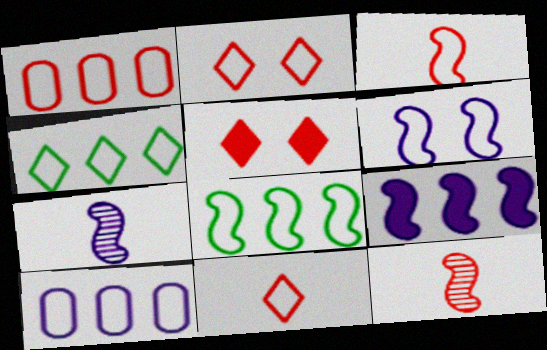[[1, 2, 3], 
[1, 5, 12], 
[3, 6, 8], 
[6, 7, 9]]